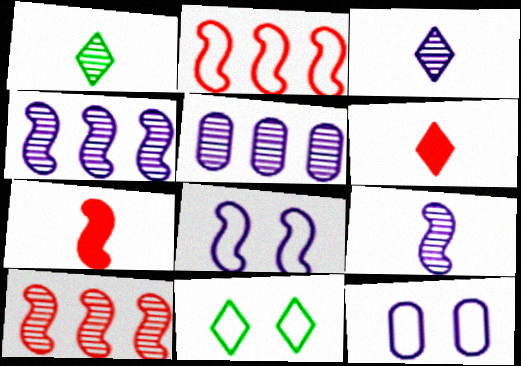[[5, 7, 11]]